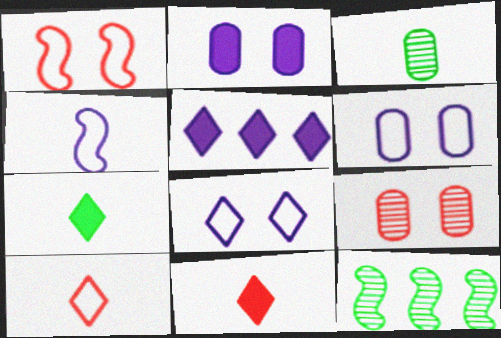[[1, 3, 5], 
[2, 10, 12], 
[3, 4, 11], 
[6, 11, 12]]